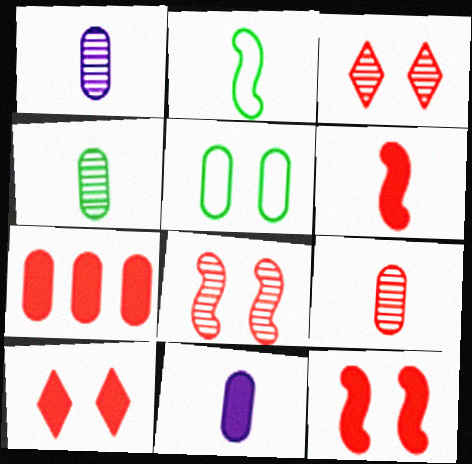[[1, 4, 9], 
[1, 5, 7], 
[6, 7, 10]]